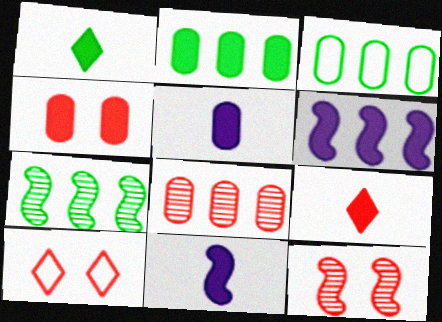[[1, 4, 6], 
[2, 4, 5], 
[4, 10, 12], 
[5, 7, 10]]